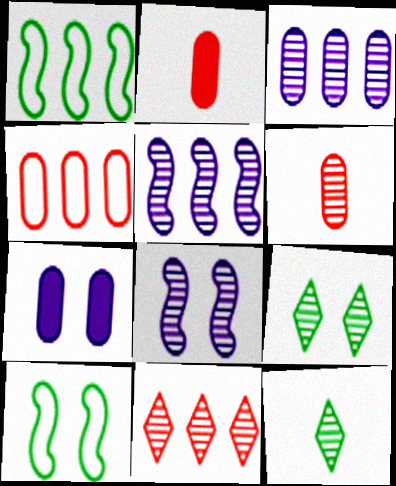[[5, 6, 9]]